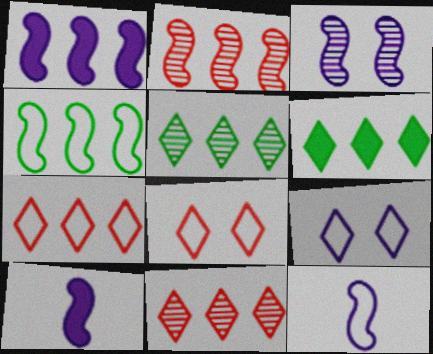[[1, 2, 4], 
[1, 3, 12]]